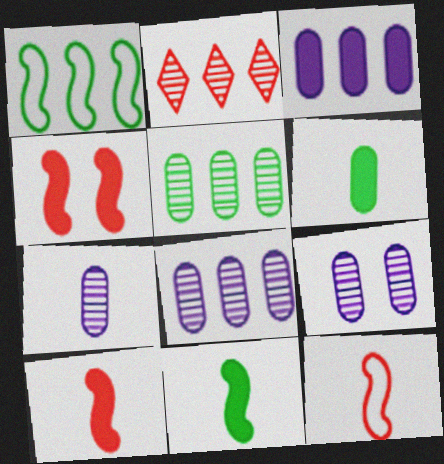[[1, 2, 3], 
[7, 8, 9]]